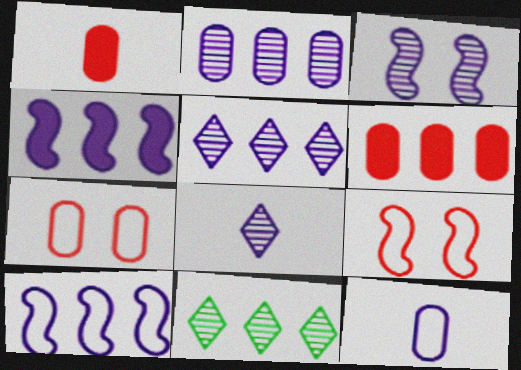[[2, 3, 8], 
[6, 10, 11]]